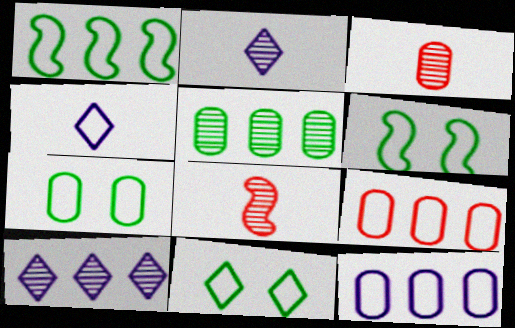[[4, 6, 9], 
[6, 7, 11]]